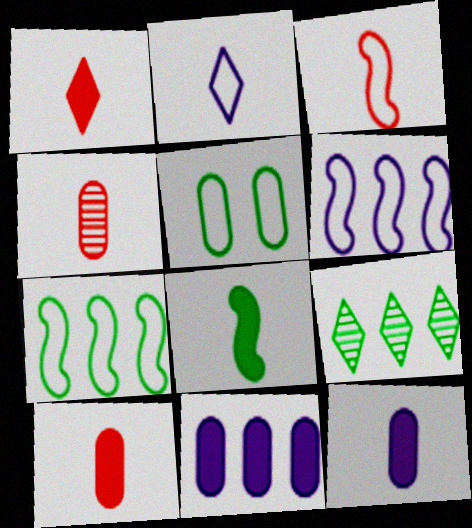[[1, 3, 4], 
[1, 8, 12], 
[2, 4, 8], 
[4, 5, 11], 
[5, 8, 9]]